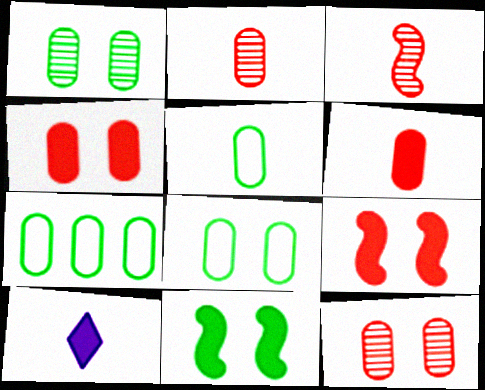[[3, 5, 10], 
[5, 7, 8]]